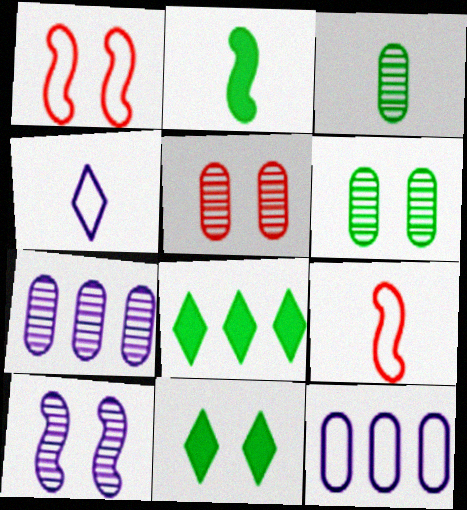[[3, 5, 7], 
[7, 9, 11]]